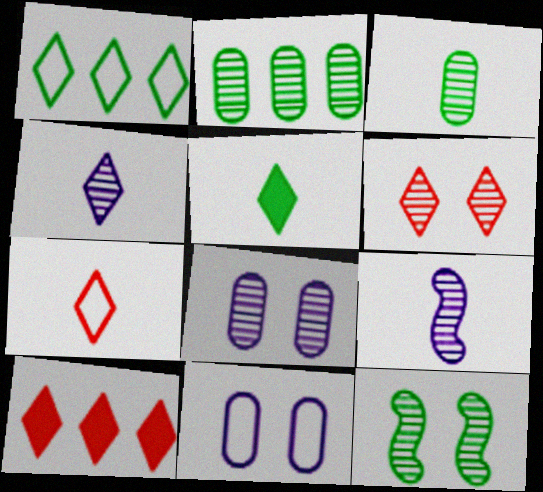[[2, 6, 9], 
[4, 5, 7], 
[6, 7, 10], 
[6, 8, 12]]